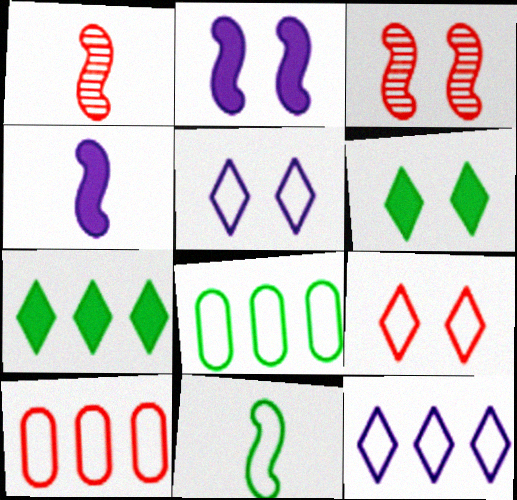[[1, 4, 11], 
[5, 10, 11]]